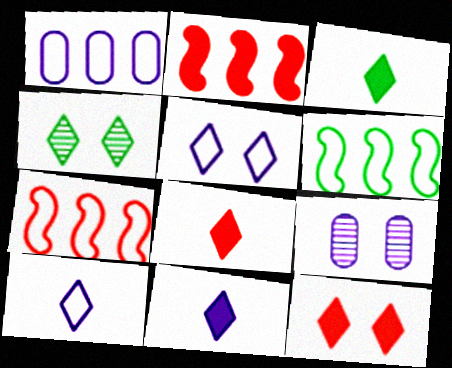[[3, 7, 9], 
[3, 8, 11], 
[4, 5, 12], 
[6, 8, 9]]